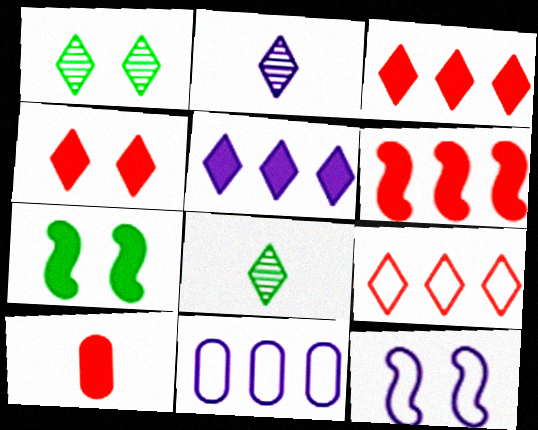[[4, 6, 10], 
[5, 7, 10]]